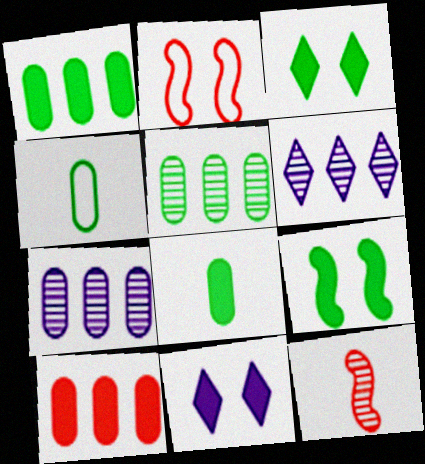[[2, 6, 8]]